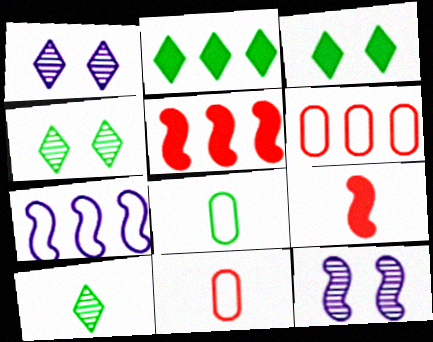[[1, 5, 8], 
[2, 11, 12]]